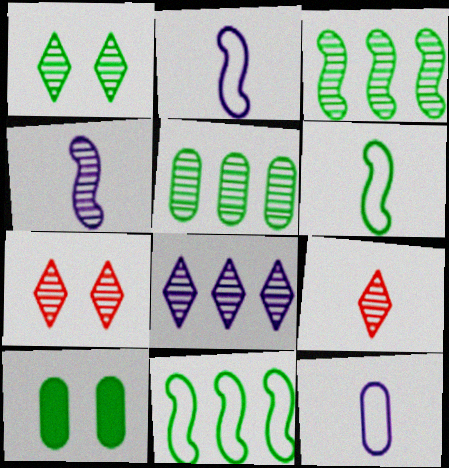[[1, 8, 9], 
[4, 5, 7]]